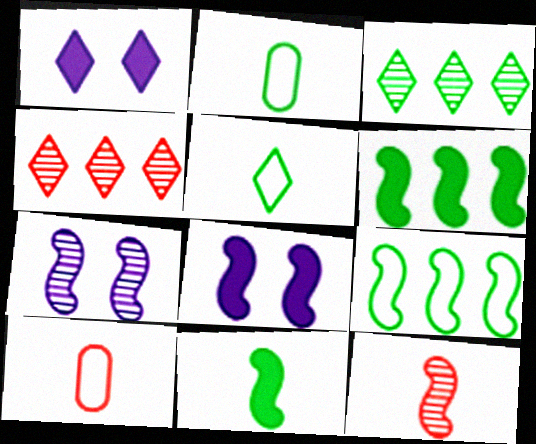[[1, 4, 5], 
[2, 4, 8], 
[3, 8, 10], 
[8, 9, 12]]